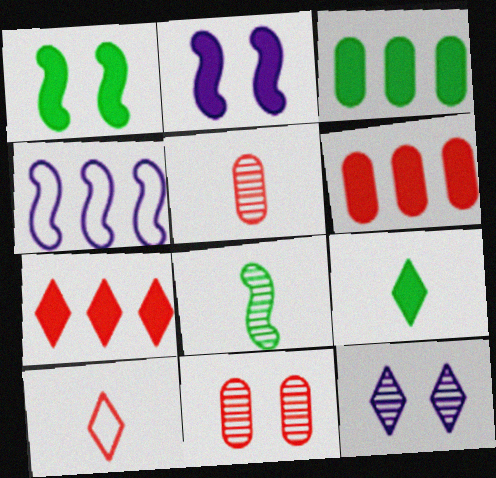[[1, 3, 9], 
[2, 6, 9], 
[4, 9, 11]]